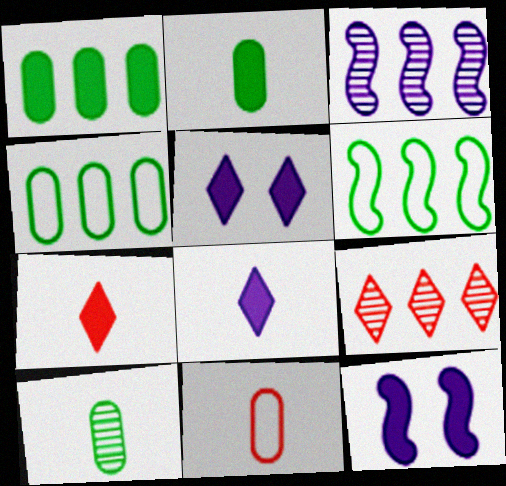[[1, 7, 12]]